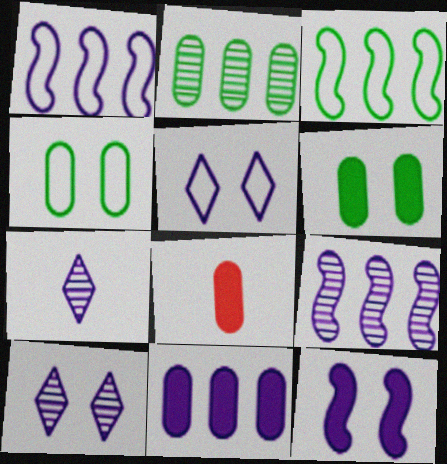[[3, 8, 10], 
[6, 8, 11]]